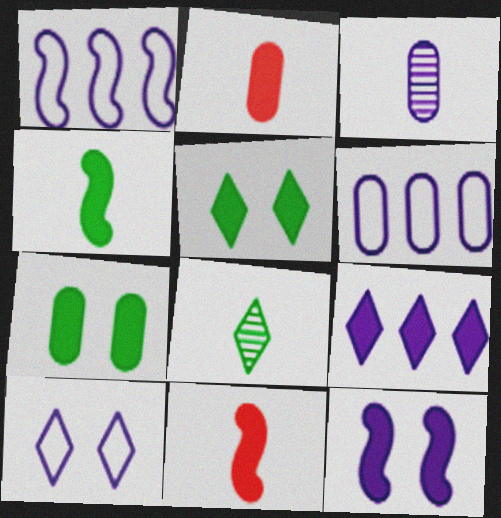[[7, 9, 11]]